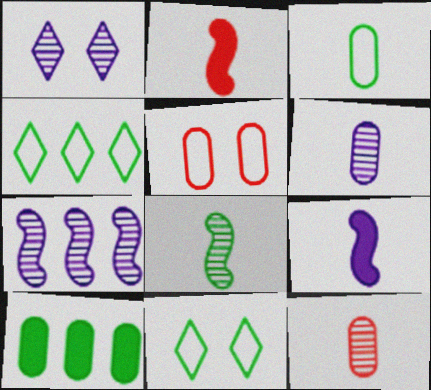[[1, 6, 7], 
[5, 6, 10], 
[8, 10, 11]]